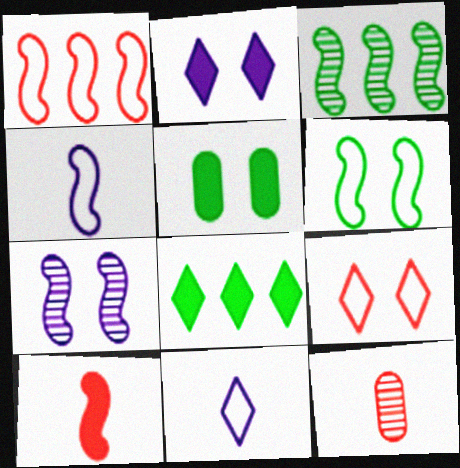[[1, 4, 6], 
[5, 7, 9]]